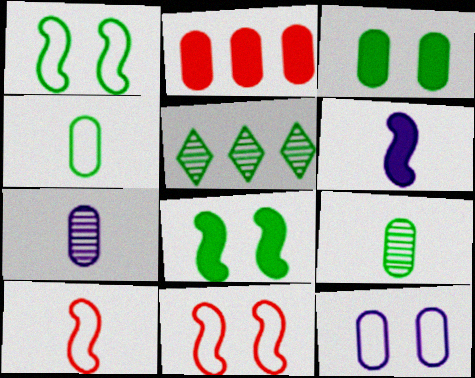[[2, 9, 12], 
[4, 5, 8]]